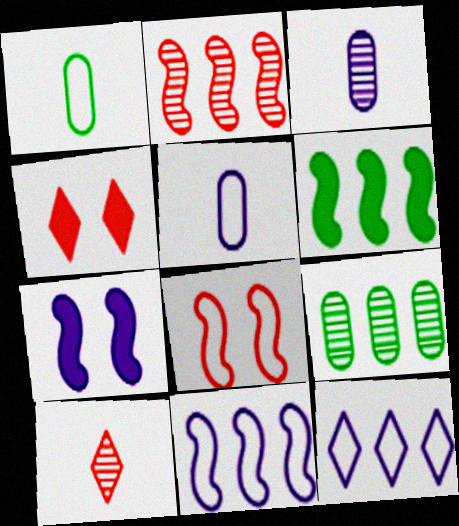[[1, 8, 12], 
[2, 6, 11], 
[3, 7, 12]]